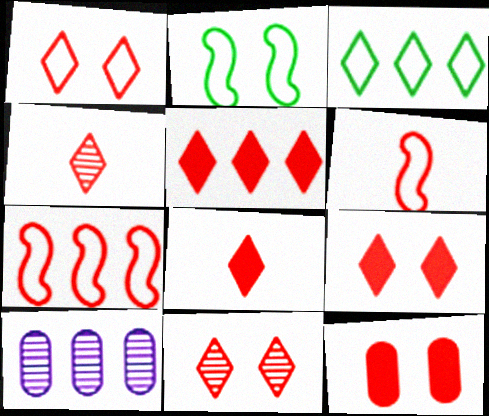[[1, 4, 5], 
[1, 9, 11], 
[2, 8, 10], 
[4, 7, 12], 
[5, 8, 9]]